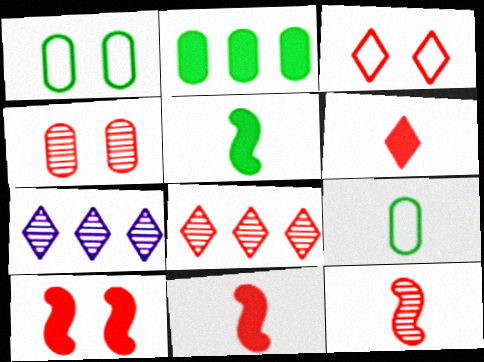[[1, 7, 11], 
[3, 4, 10], 
[3, 6, 8], 
[4, 8, 12], 
[7, 9, 10]]